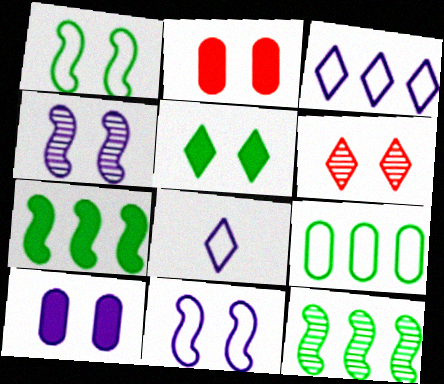[[1, 6, 10], 
[2, 8, 12]]